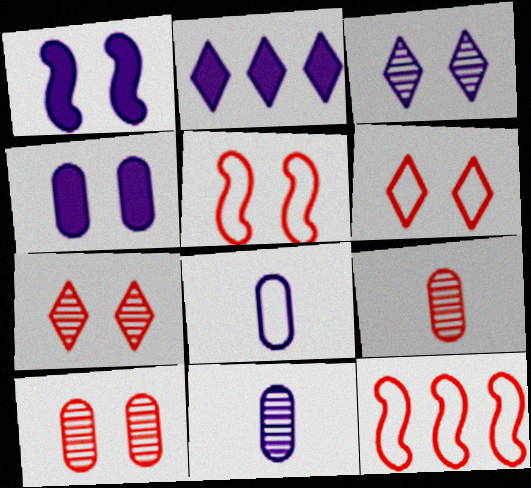[]